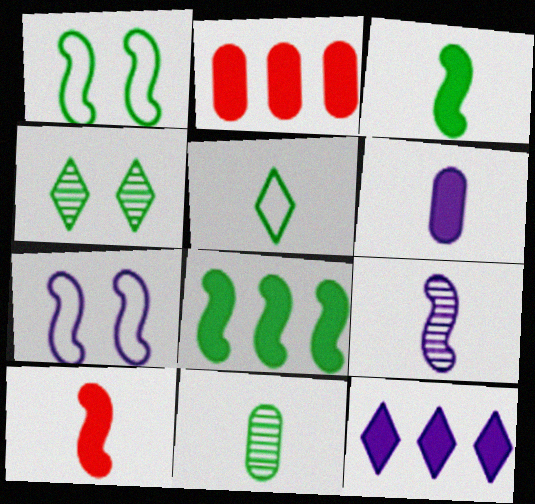[[2, 8, 12], 
[3, 5, 11]]